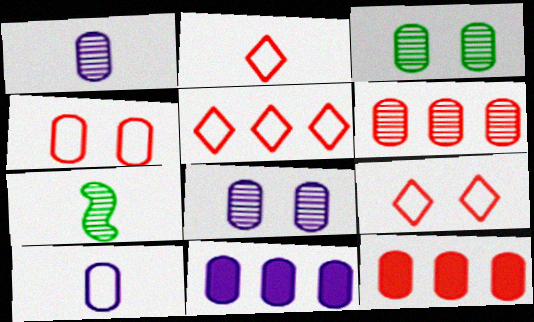[[1, 3, 6], 
[2, 5, 9], 
[3, 10, 12], 
[7, 9, 11], 
[8, 10, 11]]